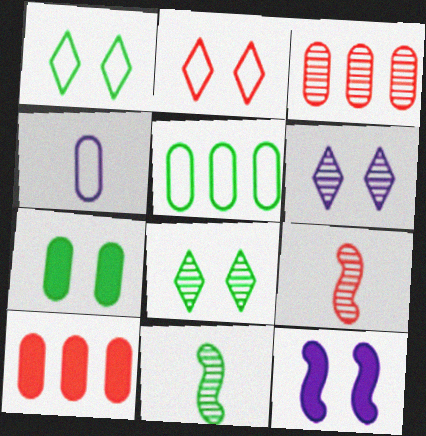[[2, 9, 10], 
[3, 4, 7], 
[3, 6, 11]]